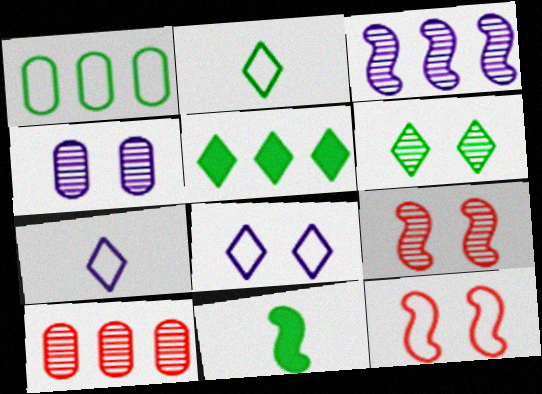[[1, 6, 11], 
[1, 7, 12], 
[2, 5, 6], 
[3, 11, 12], 
[4, 6, 9], 
[8, 10, 11]]